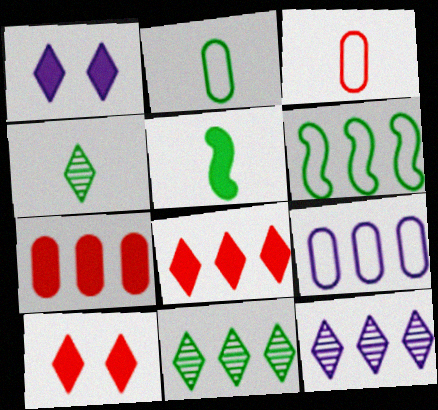[[1, 5, 7], 
[2, 4, 5], 
[6, 7, 12]]